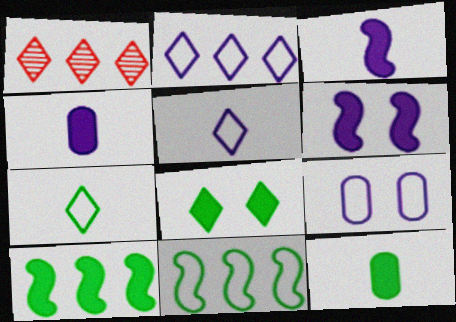[[1, 5, 8], 
[8, 10, 12]]